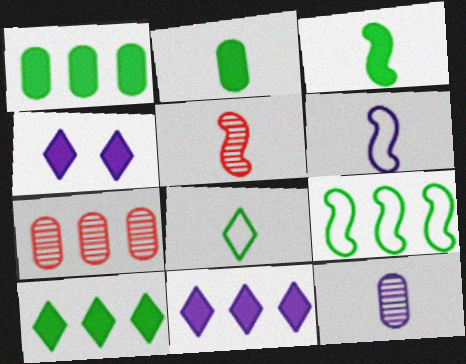[[3, 5, 6], 
[7, 9, 11]]